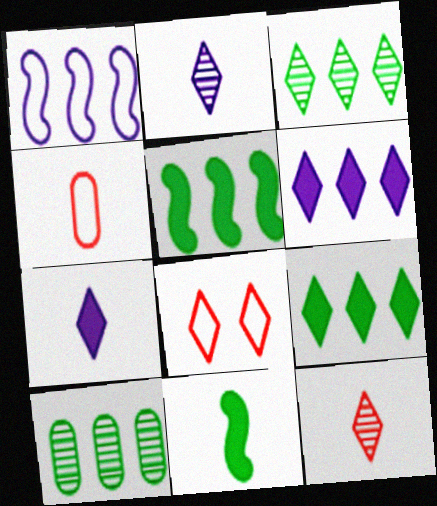[[2, 4, 11], 
[2, 8, 9], 
[3, 7, 8]]